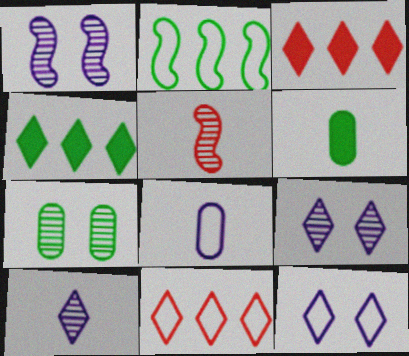[[1, 6, 11]]